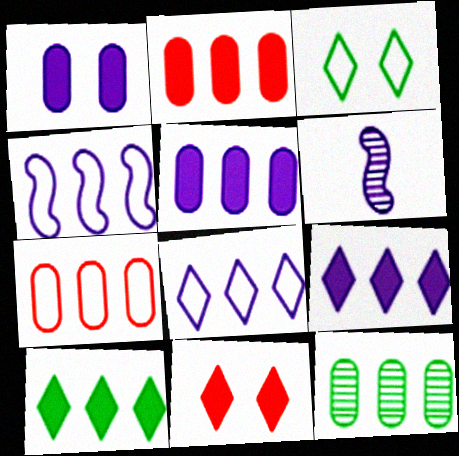[[1, 6, 8], 
[2, 3, 6], 
[5, 7, 12]]